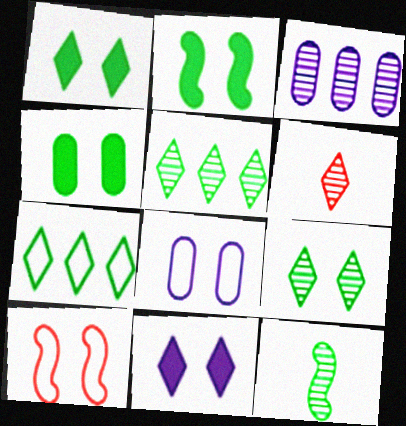[[1, 2, 4], 
[4, 7, 12], 
[6, 7, 11]]